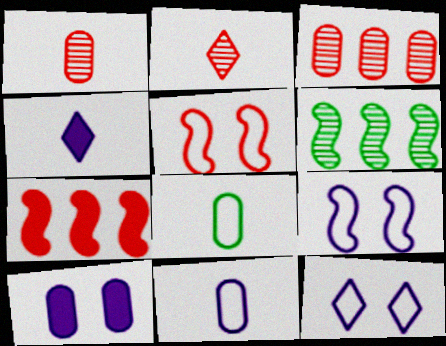[[3, 8, 10]]